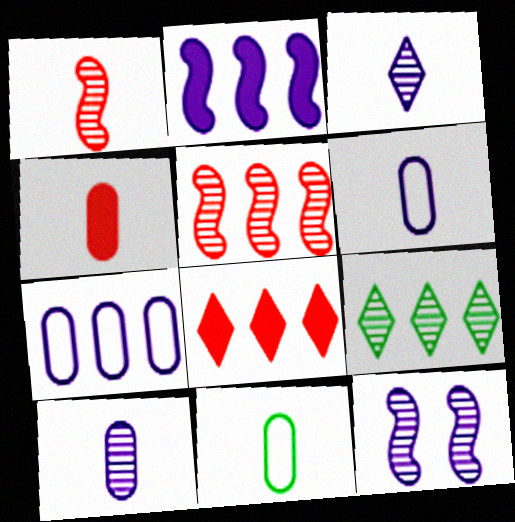[[4, 10, 11], 
[8, 11, 12]]